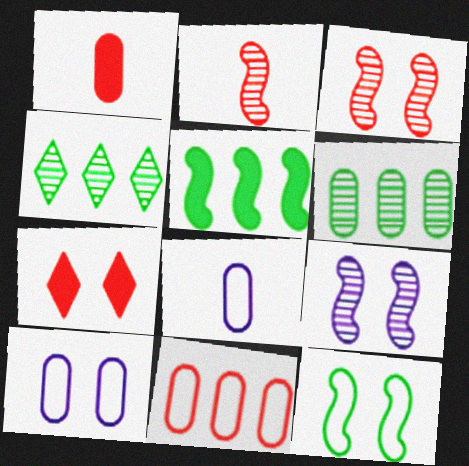[[1, 6, 10], 
[2, 7, 11]]